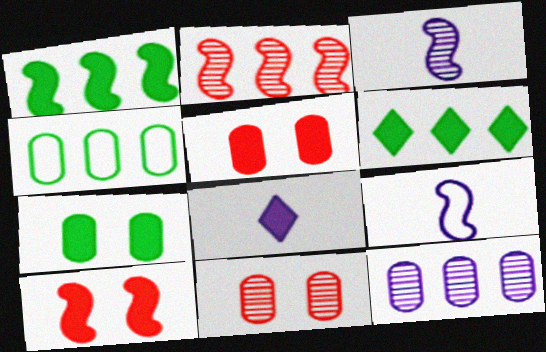[[1, 5, 8], 
[6, 9, 11]]